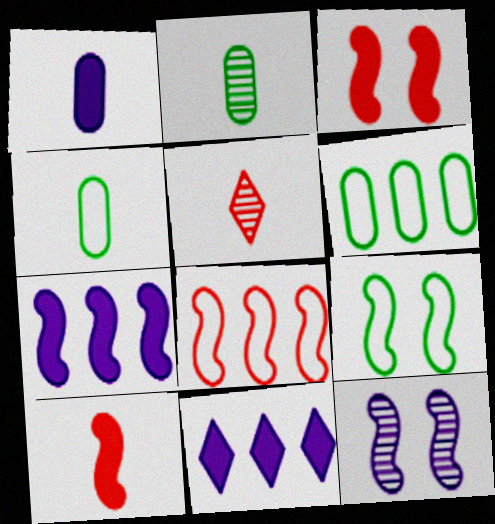[[3, 9, 12]]